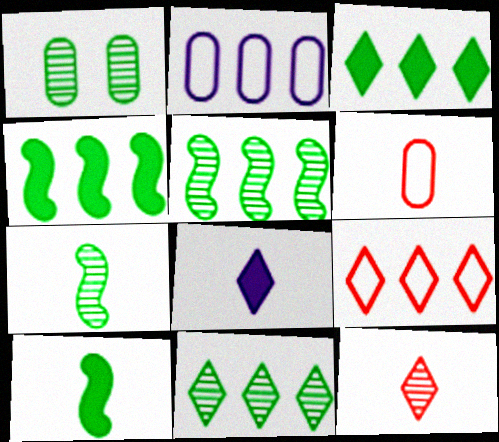[[1, 7, 11], 
[6, 7, 8]]